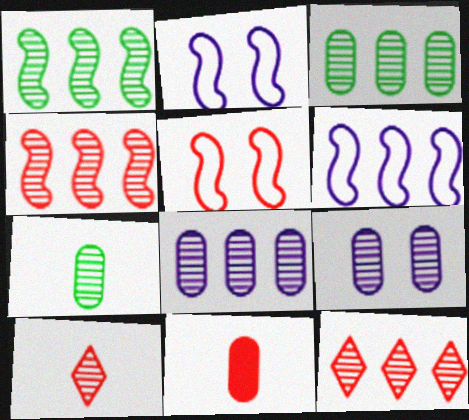[[1, 8, 12], 
[1, 9, 10], 
[5, 11, 12]]